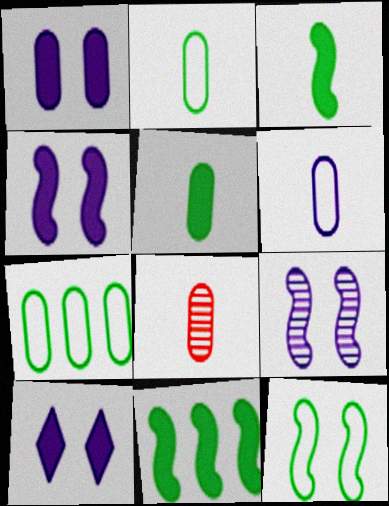[[1, 4, 10], 
[1, 7, 8], 
[5, 6, 8]]